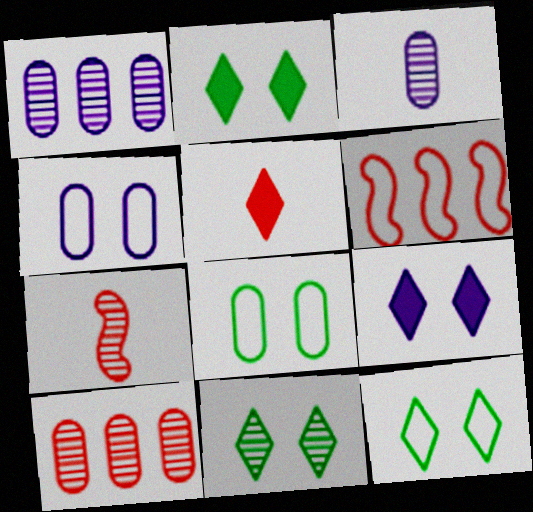[[1, 7, 11], 
[2, 3, 6], 
[2, 11, 12]]